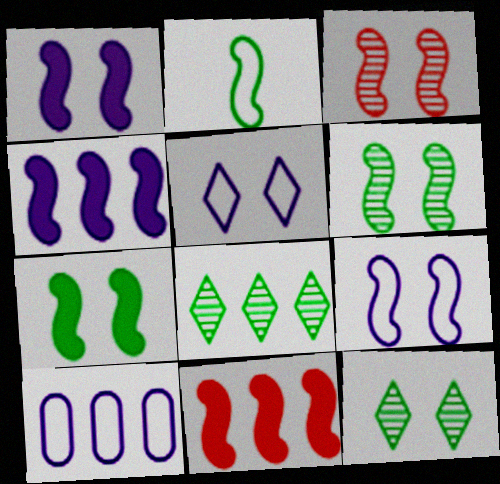[[2, 3, 4], 
[3, 7, 9], 
[8, 10, 11]]